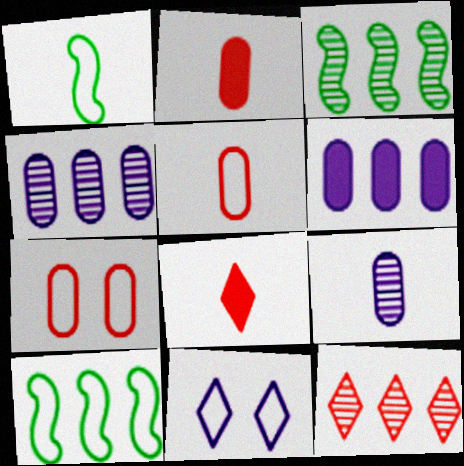[[1, 8, 9], 
[2, 3, 11], 
[3, 4, 12], 
[5, 10, 11], 
[6, 10, 12]]